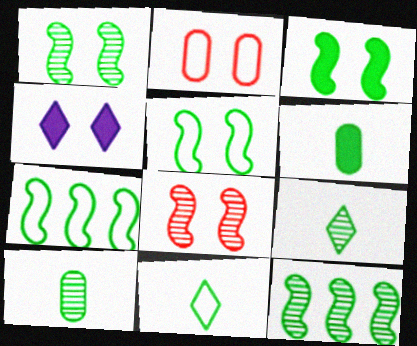[[1, 2, 4], 
[1, 3, 5]]